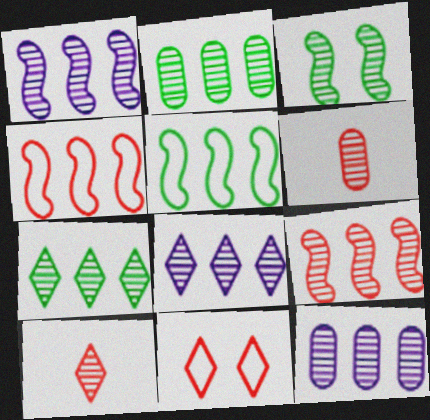[[1, 8, 12], 
[2, 8, 9], 
[3, 6, 8], 
[3, 10, 12], 
[7, 9, 12]]